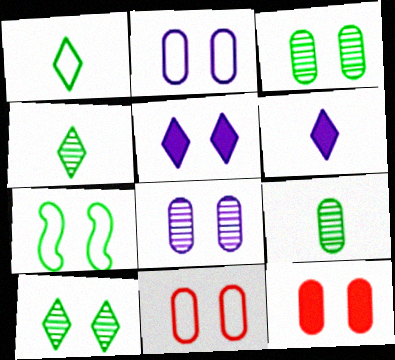[[2, 3, 12]]